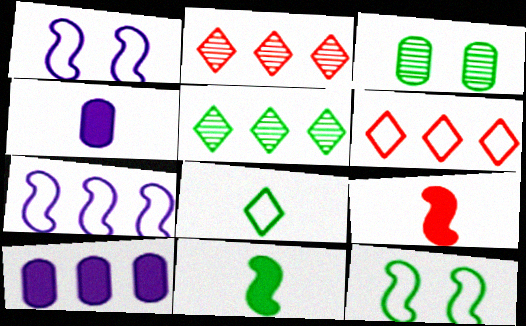[[2, 4, 12]]